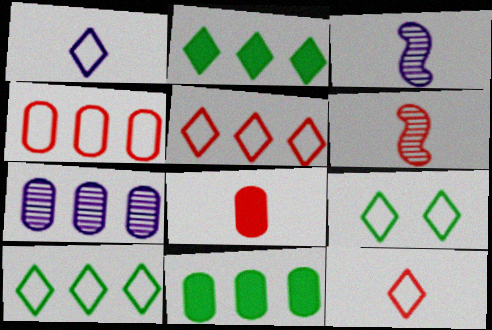[[1, 5, 9], 
[4, 7, 11], 
[6, 8, 12]]